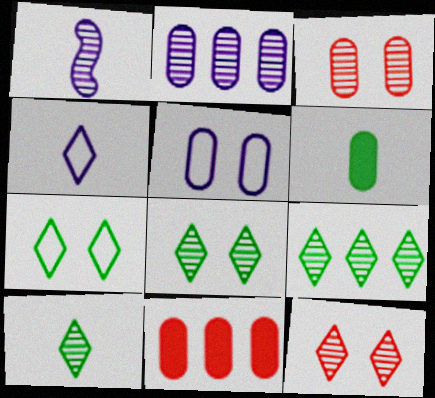[[1, 3, 9], 
[1, 7, 11], 
[8, 9, 10]]